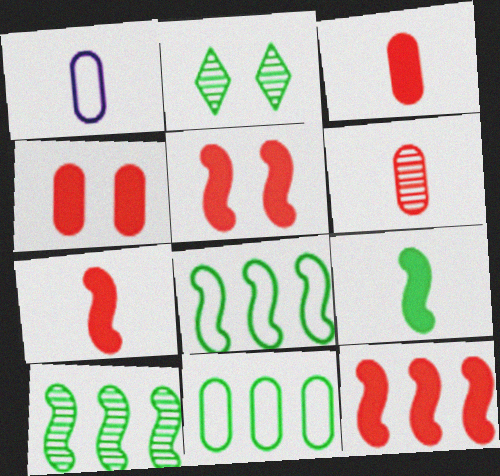[[1, 2, 12], 
[2, 9, 11], 
[5, 7, 12]]